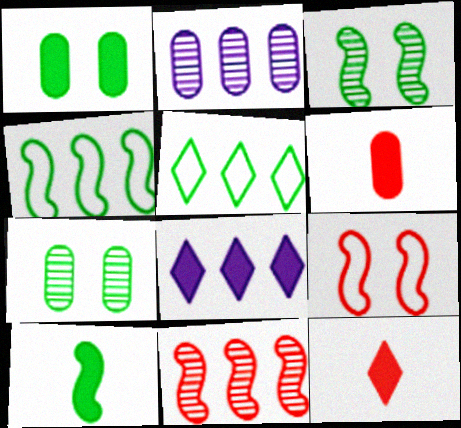[[3, 4, 10], 
[5, 7, 10]]